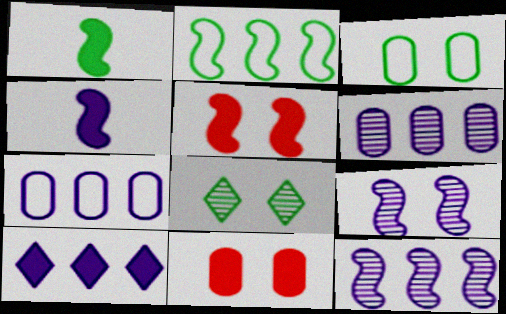[[1, 10, 11], 
[7, 10, 12]]